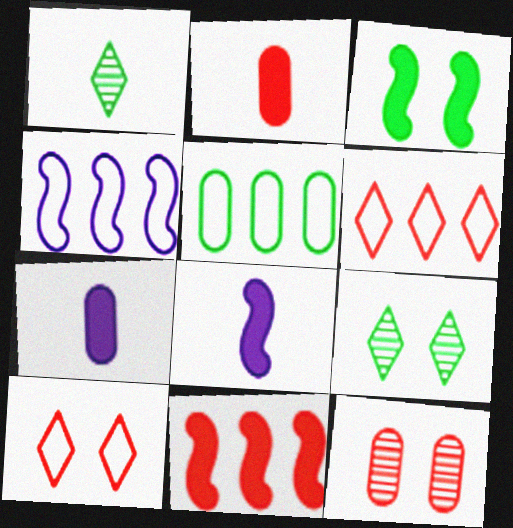[[1, 3, 5], 
[2, 4, 9], 
[3, 8, 11], 
[4, 5, 6], 
[5, 7, 12]]